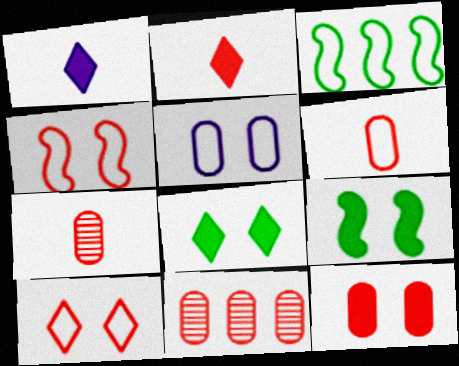[[2, 4, 11], 
[6, 11, 12]]